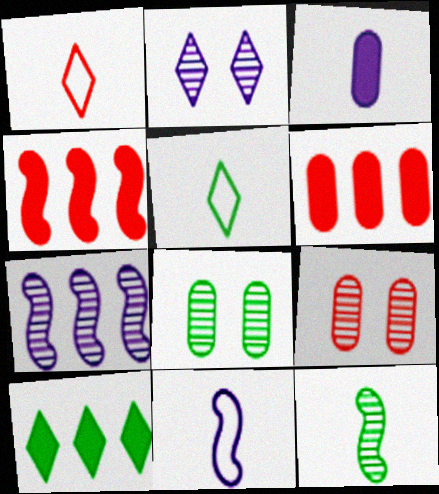[[1, 2, 10], 
[1, 3, 12], 
[1, 4, 9], 
[9, 10, 11]]